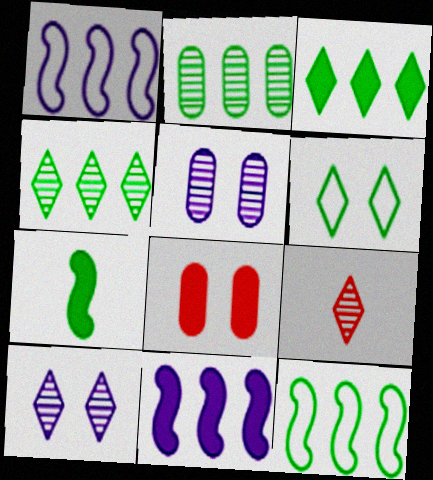[[2, 3, 12], 
[2, 6, 7], 
[4, 9, 10]]